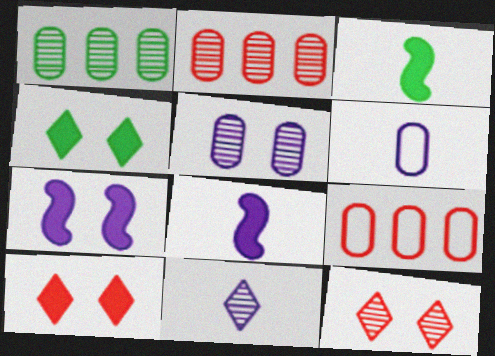[[6, 8, 11]]